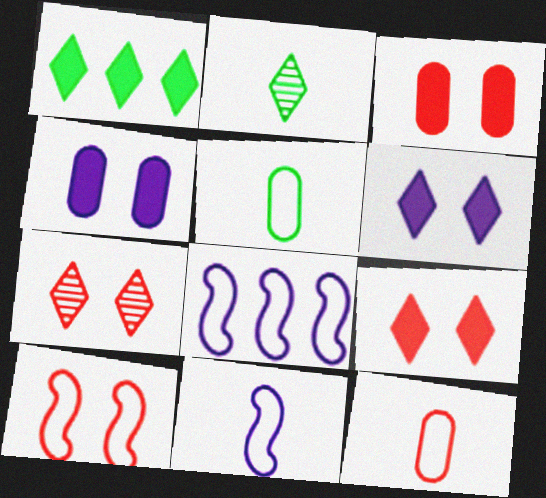[[2, 3, 8], 
[3, 7, 10]]